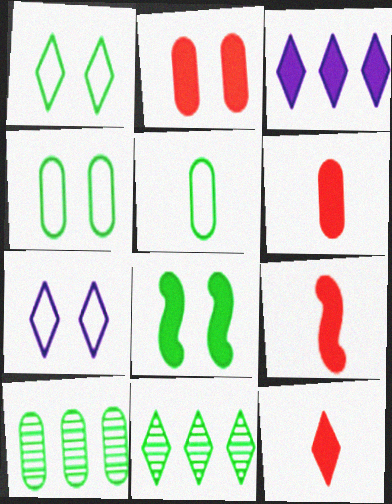[[3, 6, 8], 
[5, 8, 11], 
[6, 9, 12], 
[7, 9, 10], 
[7, 11, 12]]